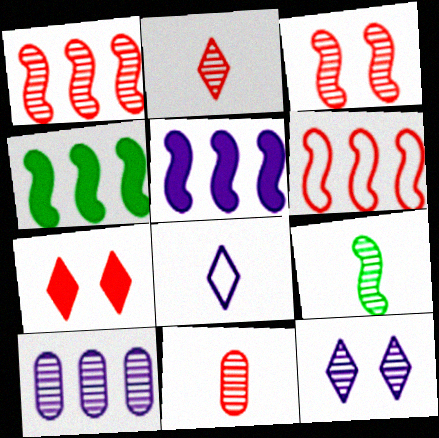[[6, 7, 11]]